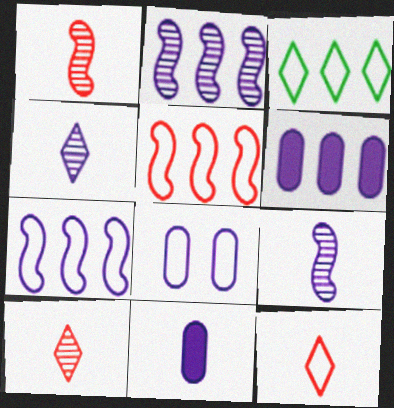[]